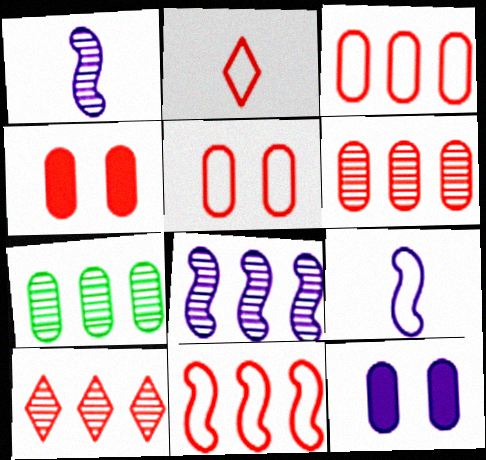[[2, 5, 11], 
[7, 8, 10]]